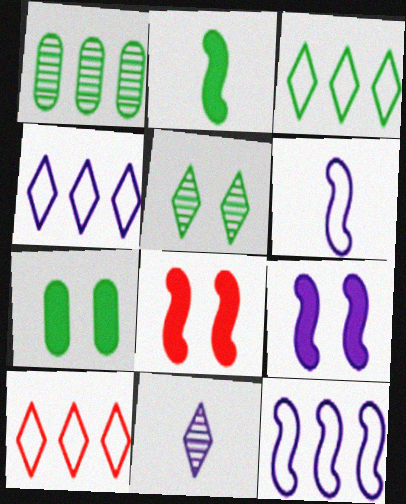[[3, 4, 10]]